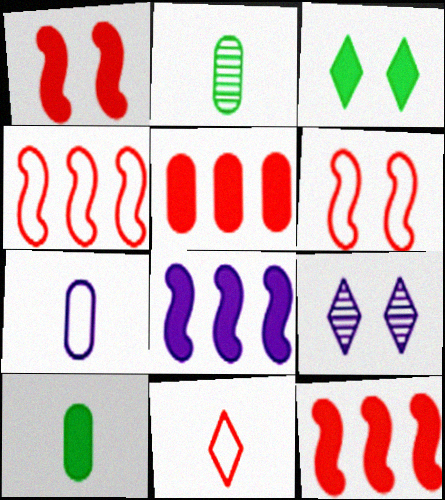[[4, 9, 10], 
[7, 8, 9]]